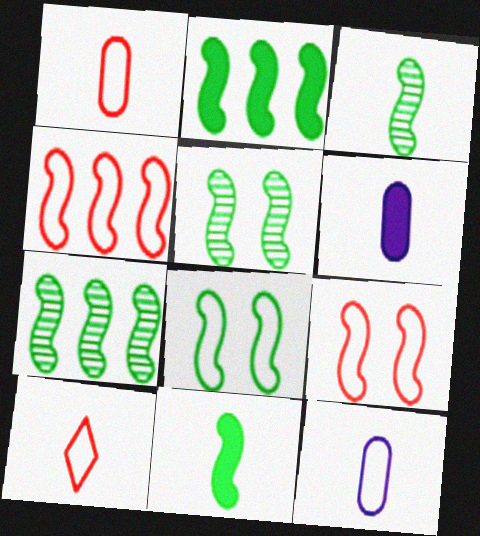[[2, 3, 8], 
[3, 5, 7], 
[3, 6, 10], 
[7, 8, 11]]